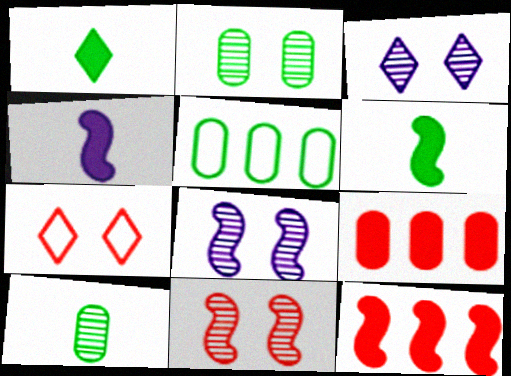[[2, 3, 11]]